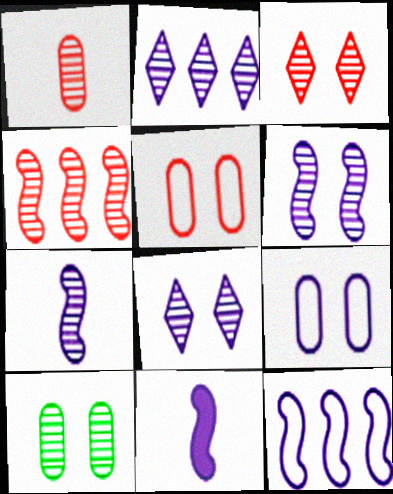[[1, 3, 4], 
[2, 9, 11], 
[3, 6, 10], 
[6, 11, 12]]